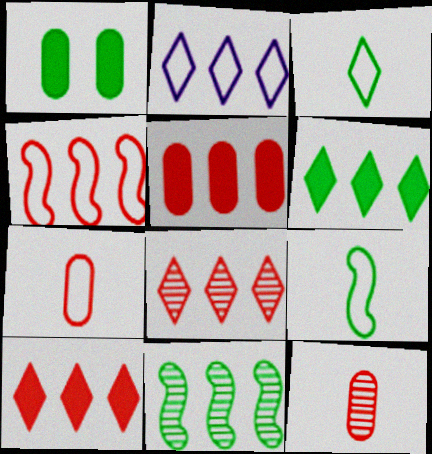[[1, 3, 11], 
[2, 5, 11], 
[2, 6, 8], 
[4, 5, 8]]